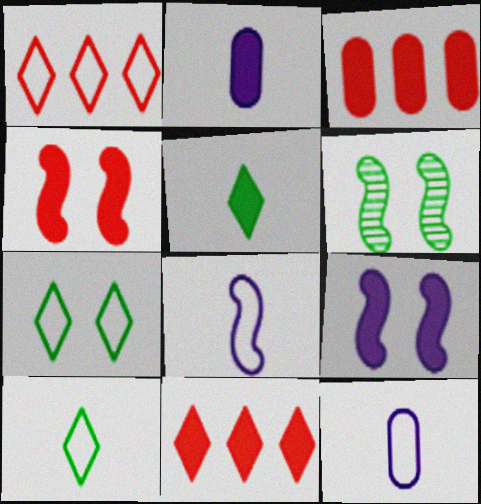[[1, 2, 6], 
[3, 5, 9], 
[6, 11, 12]]